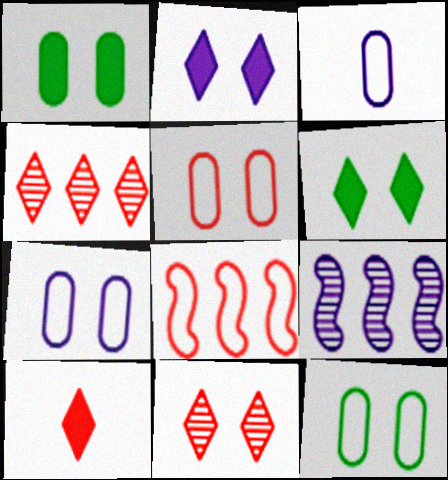[[2, 3, 9], 
[5, 7, 12], 
[9, 10, 12]]